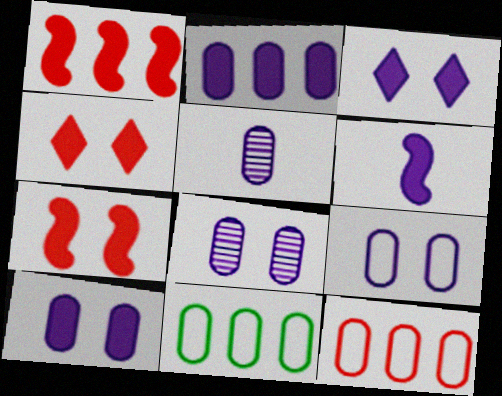[[2, 3, 6], 
[2, 5, 9], 
[8, 9, 10]]